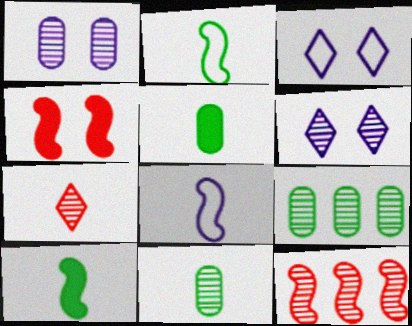[[3, 5, 12], 
[5, 7, 8], 
[6, 11, 12]]